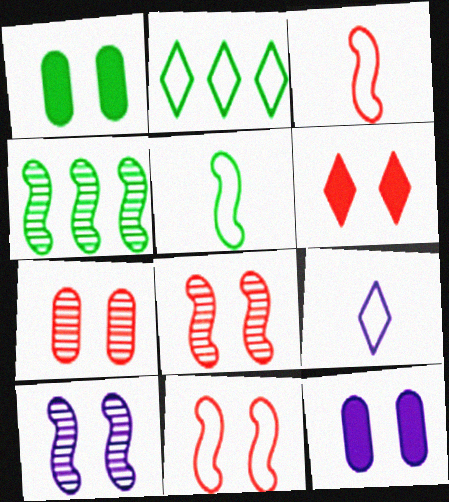[[6, 7, 11]]